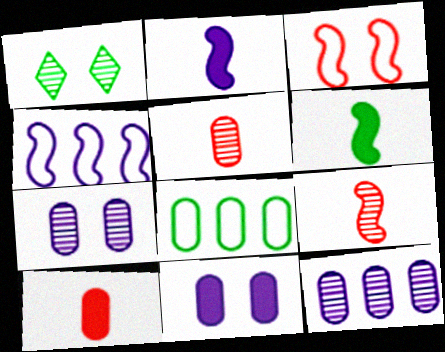[[1, 3, 11], 
[1, 4, 10], 
[1, 6, 8], 
[1, 9, 12], 
[5, 8, 11], 
[7, 8, 10]]